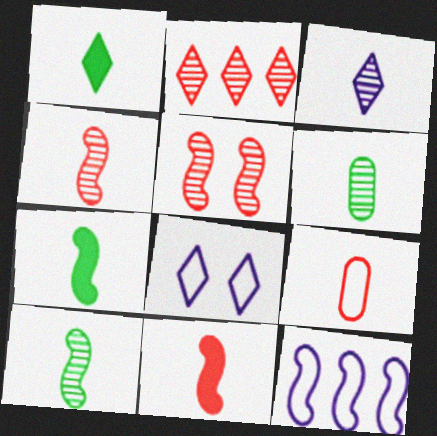[[1, 2, 8], 
[3, 4, 6], 
[3, 7, 9], 
[5, 7, 12]]